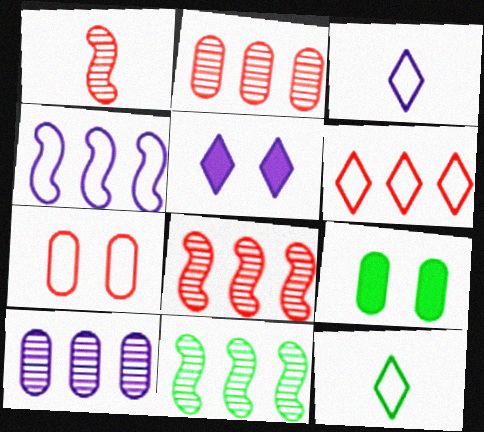[[3, 8, 9], 
[4, 7, 12], 
[9, 11, 12]]